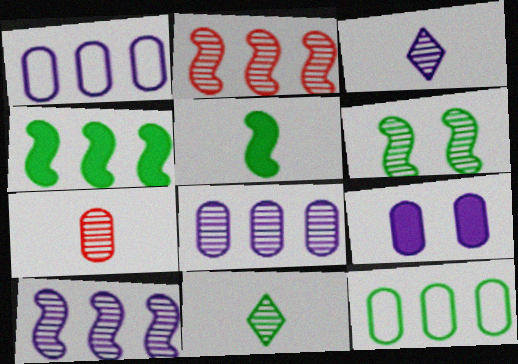[[7, 9, 12]]